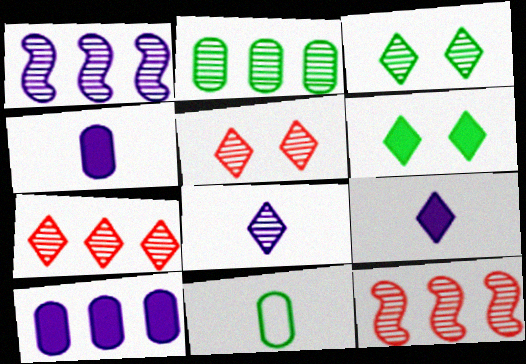[[1, 2, 7], 
[3, 7, 8]]